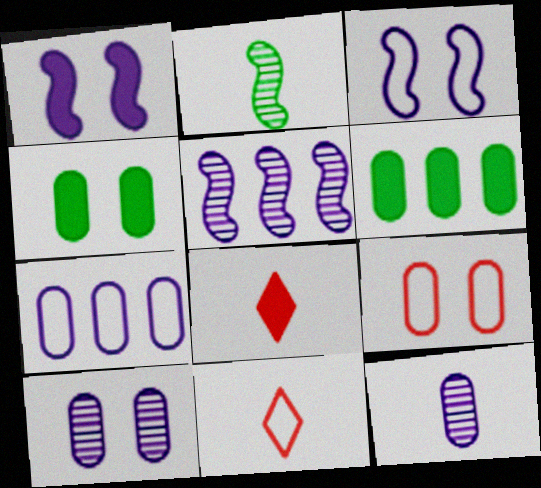[[1, 6, 8], 
[4, 5, 11], 
[4, 9, 10], 
[6, 9, 12]]